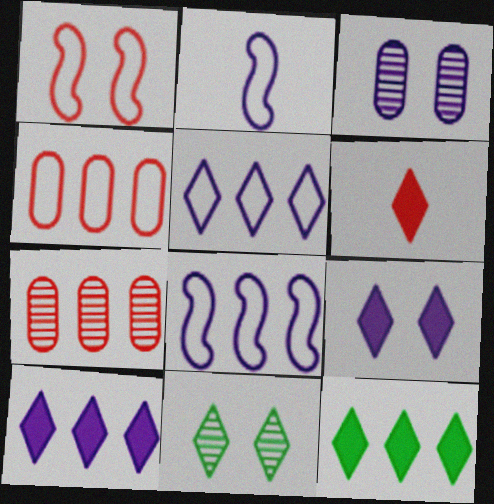[[1, 6, 7], 
[2, 3, 10], 
[5, 6, 11], 
[6, 9, 12], 
[7, 8, 12]]